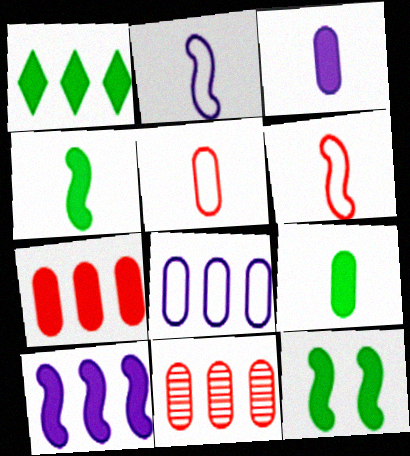[[1, 7, 10], 
[1, 9, 12]]